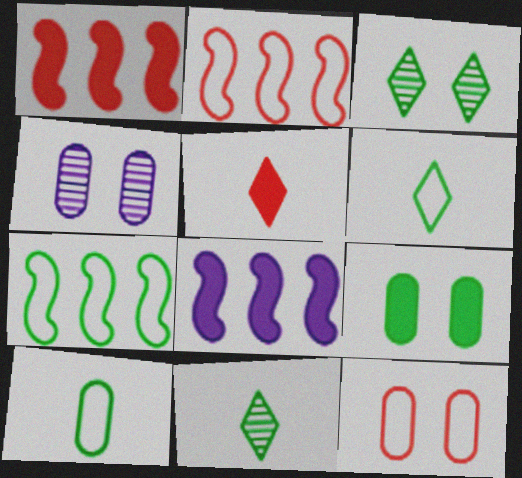[[1, 4, 6], 
[4, 5, 7], 
[4, 9, 12], 
[5, 8, 9], 
[7, 9, 11], 
[8, 11, 12]]